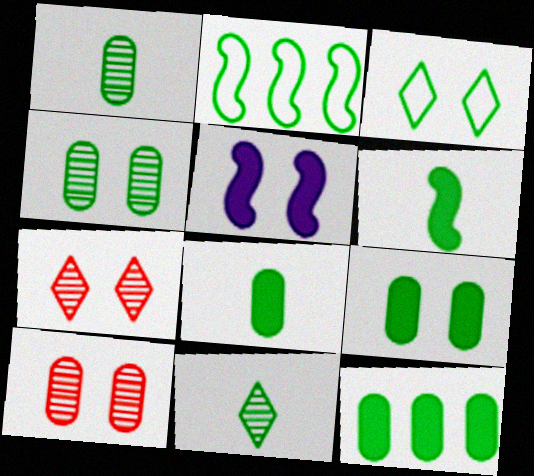[[2, 9, 11], 
[3, 5, 10], 
[8, 9, 12]]